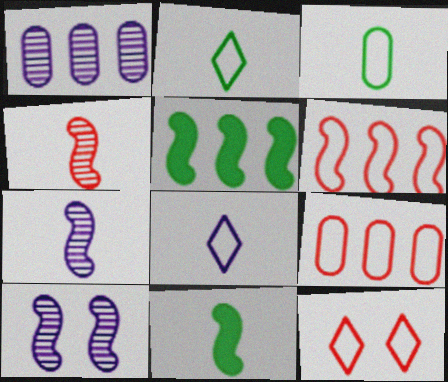[[1, 11, 12], 
[6, 10, 11]]